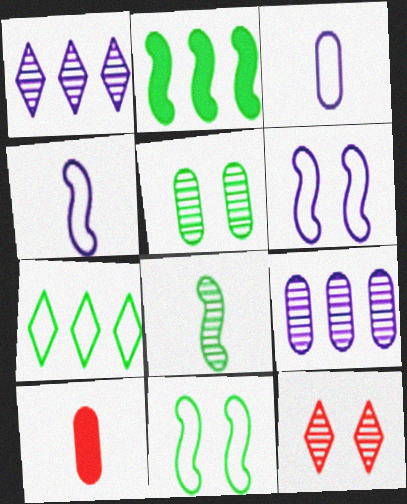[[1, 10, 11], 
[2, 3, 12], 
[2, 8, 11], 
[8, 9, 12]]